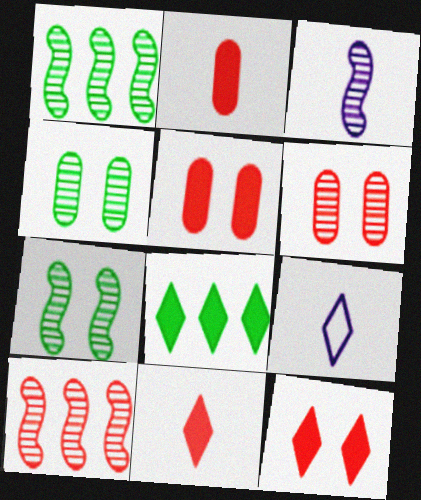[[1, 5, 9], 
[3, 7, 10]]